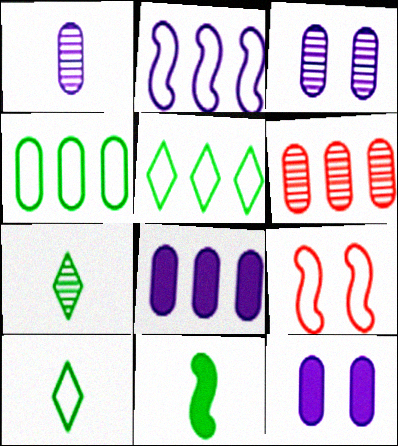[[4, 6, 8], 
[7, 8, 9]]